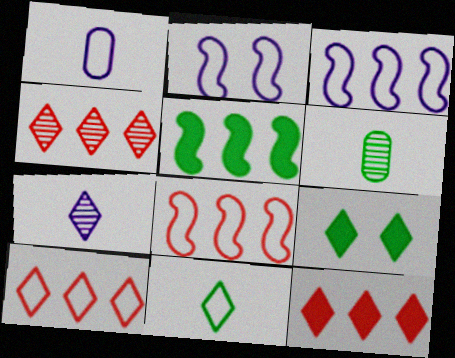[[2, 6, 12], 
[4, 10, 12], 
[7, 9, 10]]